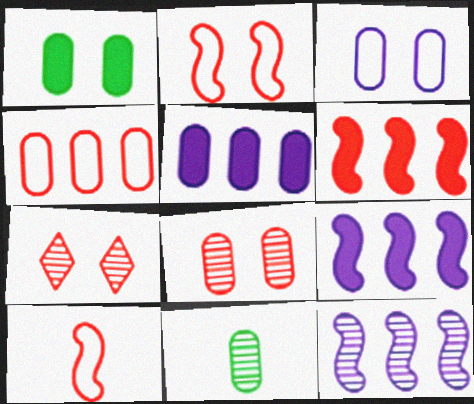[[1, 3, 8], 
[7, 11, 12]]